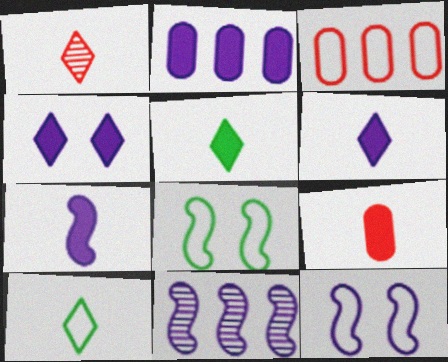[[1, 2, 8], 
[1, 6, 10], 
[2, 4, 7], 
[3, 10, 12], 
[5, 7, 9], 
[7, 11, 12]]